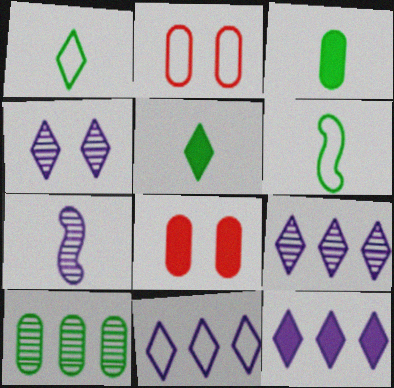[[2, 6, 11], 
[6, 8, 9], 
[9, 11, 12]]